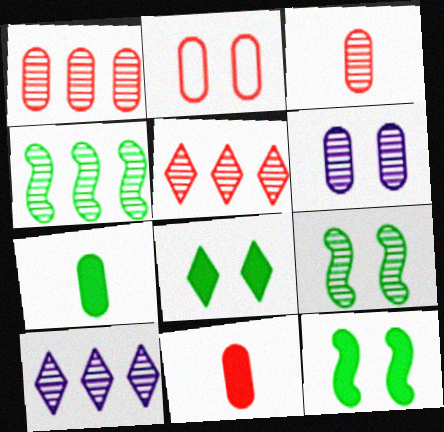[[1, 2, 11], 
[1, 4, 10], 
[3, 9, 10]]